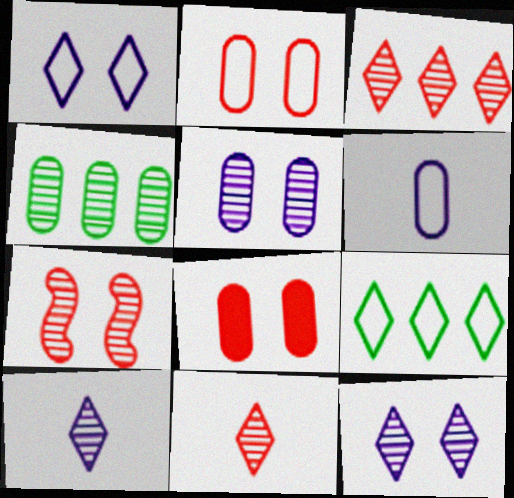[[4, 6, 8], 
[4, 7, 10]]